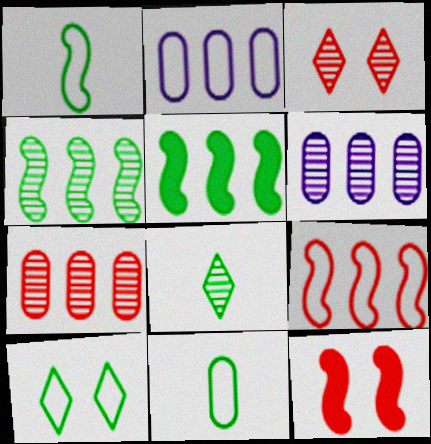[[2, 8, 12]]